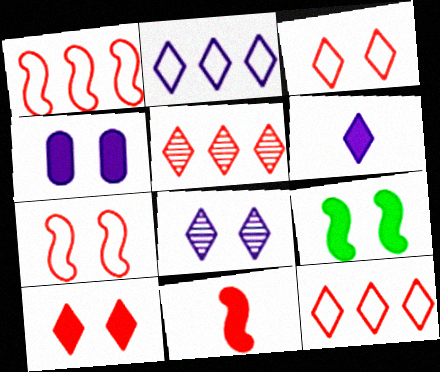[[2, 6, 8], 
[4, 9, 10]]